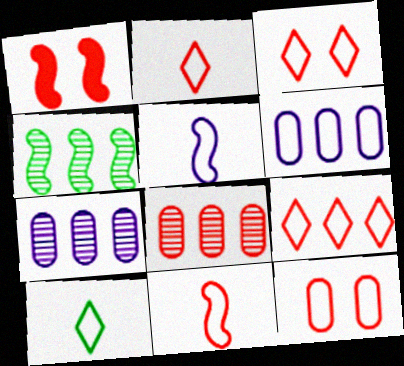[[1, 2, 8], 
[1, 4, 5], 
[1, 7, 10], 
[2, 3, 9], 
[9, 11, 12]]